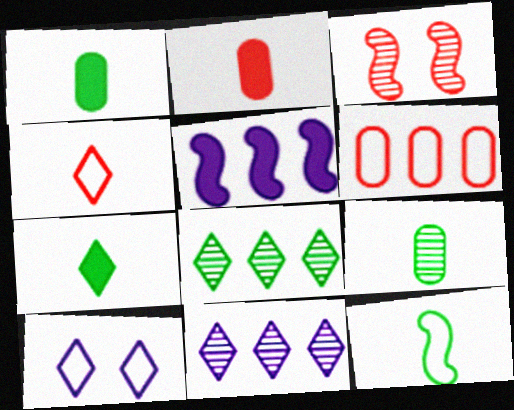[[3, 5, 12], 
[3, 9, 11], 
[5, 6, 8], 
[6, 10, 12], 
[7, 9, 12]]